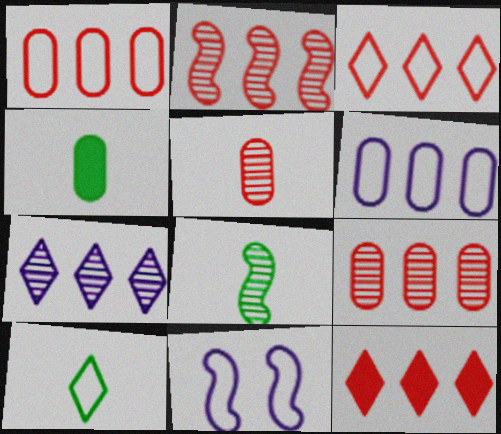[[1, 2, 12], 
[1, 10, 11], 
[4, 8, 10]]